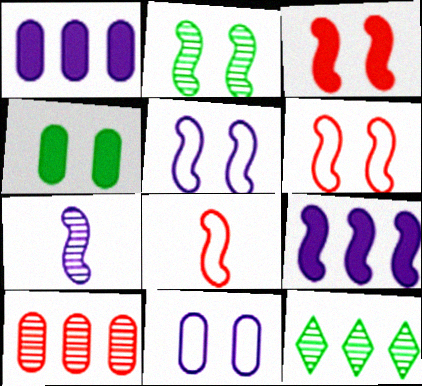[[2, 3, 5], 
[2, 8, 9], 
[5, 7, 9]]